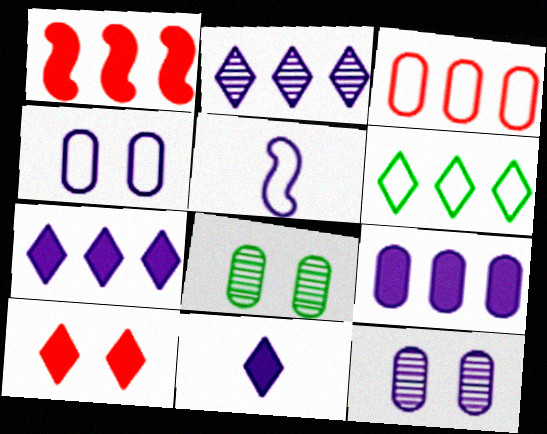[[5, 7, 12]]